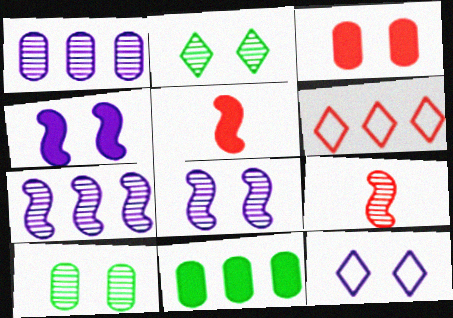[[1, 2, 9], 
[3, 6, 9], 
[6, 7, 11], 
[9, 11, 12]]